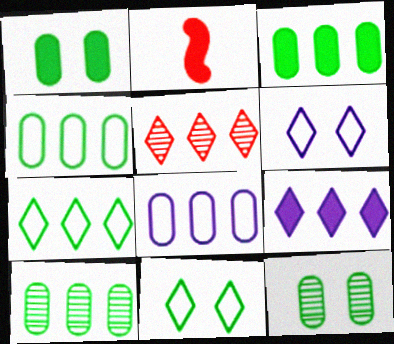[[1, 2, 9], 
[2, 6, 10], 
[3, 4, 10], 
[5, 7, 9]]